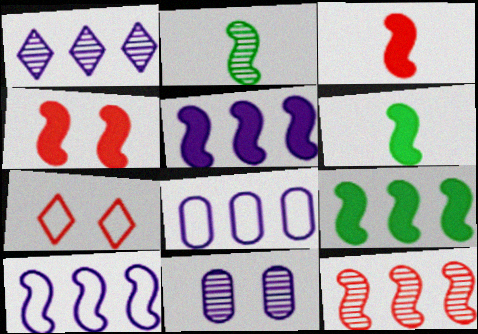[[1, 5, 8], 
[2, 4, 10], 
[4, 5, 6], 
[9, 10, 12]]